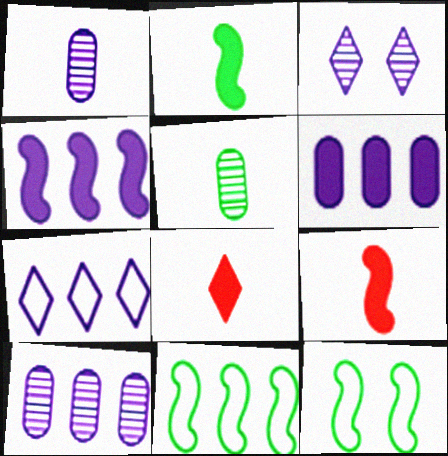[[4, 7, 10], 
[8, 10, 12]]